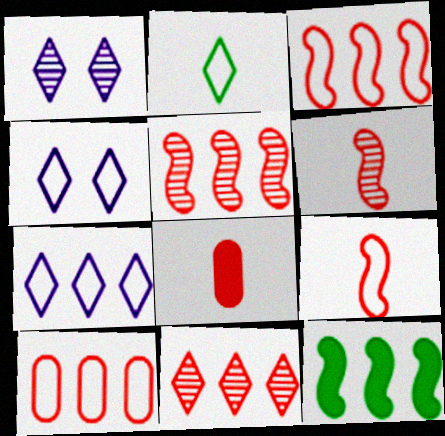[]